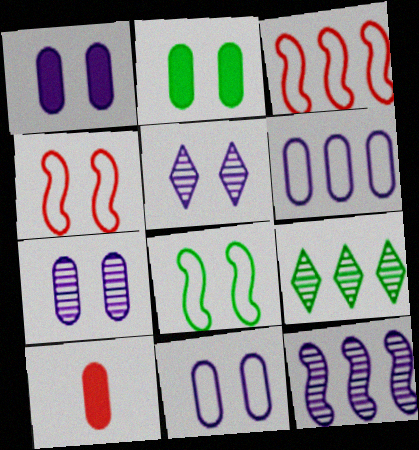[[1, 7, 11], 
[2, 4, 5]]